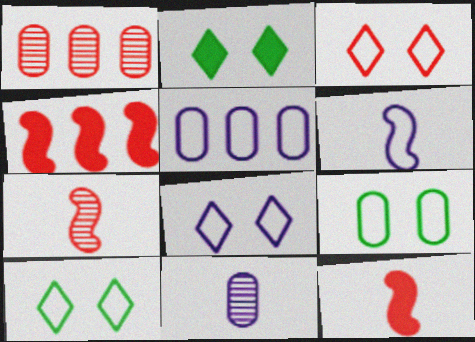[[1, 2, 6], 
[1, 3, 12], 
[2, 5, 7], 
[3, 8, 10], 
[4, 10, 11], 
[5, 6, 8]]